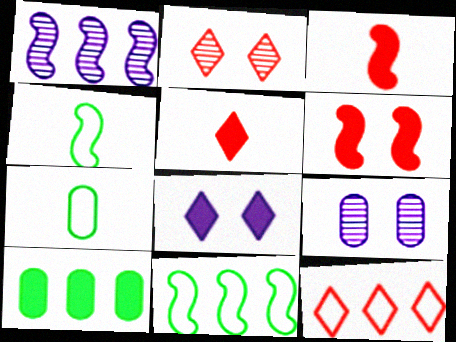[[1, 4, 6], 
[1, 10, 12], 
[2, 5, 12], 
[3, 8, 10], 
[5, 9, 11]]